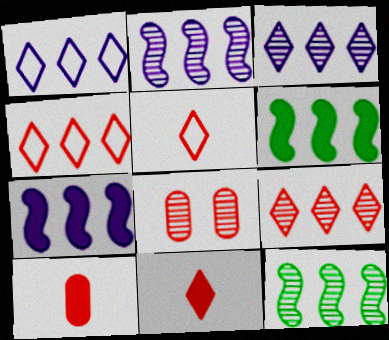[]